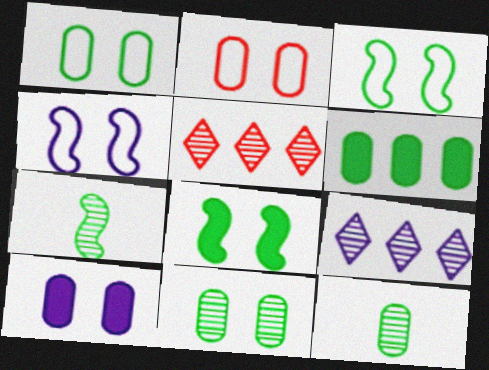[[1, 6, 12], 
[2, 10, 11]]